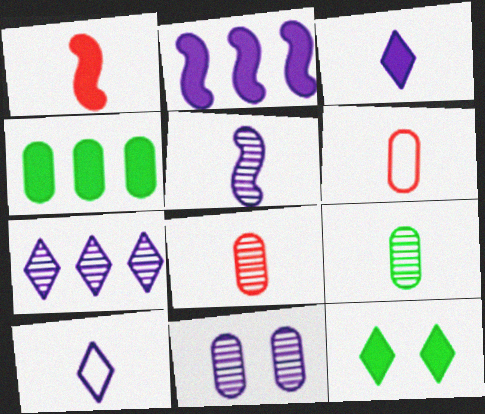[[1, 9, 10], 
[2, 10, 11], 
[4, 6, 11], 
[5, 7, 11]]